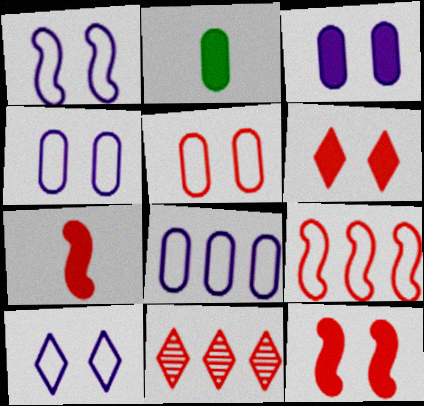[[1, 2, 11], 
[1, 4, 10], 
[5, 7, 11]]